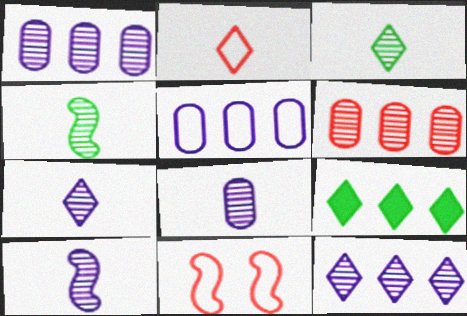[[7, 8, 10], 
[8, 9, 11]]